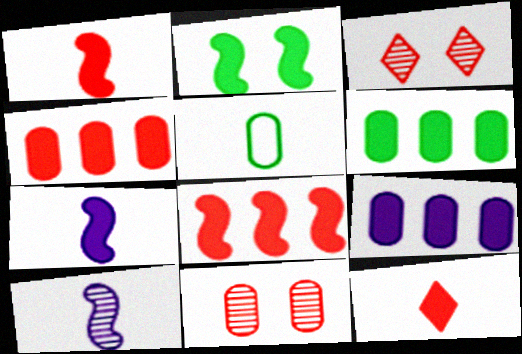[[2, 7, 8], 
[2, 9, 12], 
[4, 6, 9], 
[5, 9, 11], 
[5, 10, 12]]